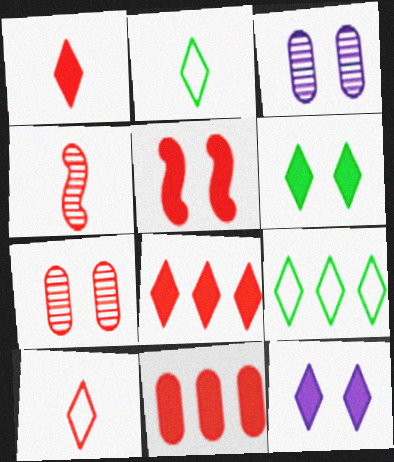[[1, 5, 11]]